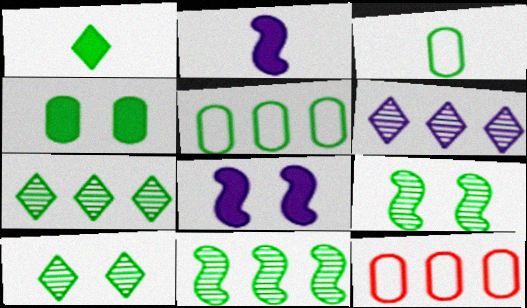[[1, 5, 9], 
[2, 10, 12]]